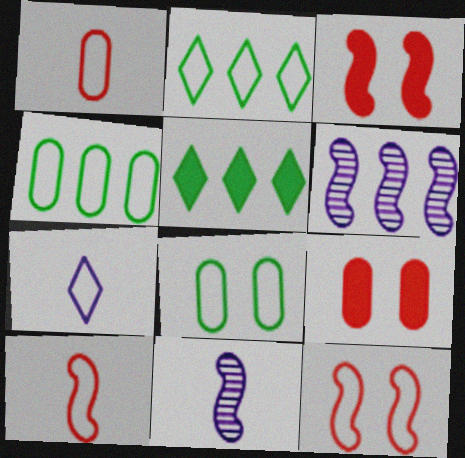[[2, 9, 11], 
[4, 7, 12]]